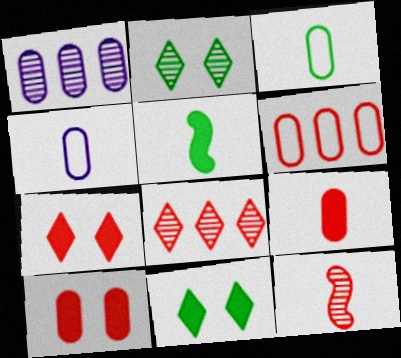[[1, 2, 12], 
[1, 3, 10], 
[6, 7, 12]]